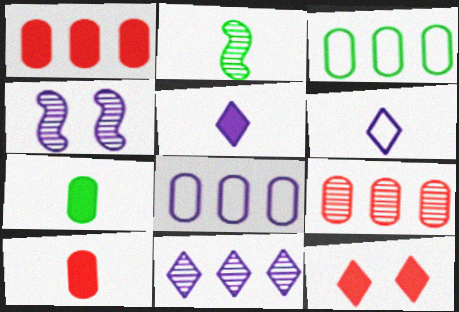[[2, 6, 10], 
[2, 8, 12], 
[4, 5, 8]]